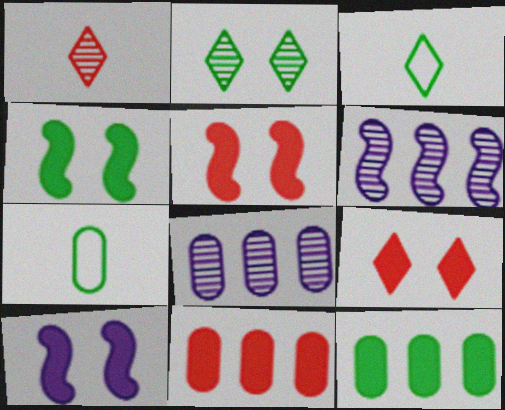[[3, 5, 8], 
[4, 5, 10], 
[6, 7, 9]]